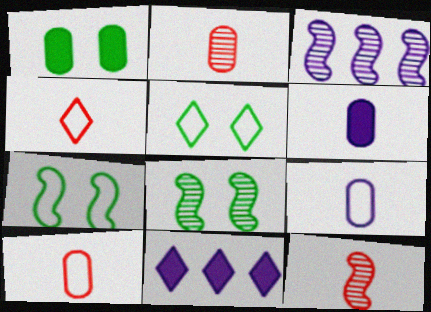[[1, 3, 4], 
[1, 5, 8], 
[2, 7, 11], 
[3, 8, 12], 
[8, 10, 11]]